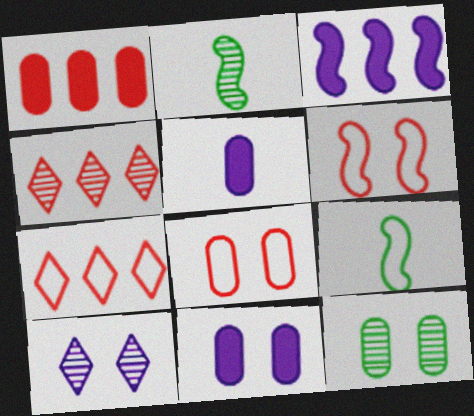[[1, 9, 10], 
[2, 3, 6], 
[2, 7, 11], 
[4, 9, 11], 
[8, 11, 12]]